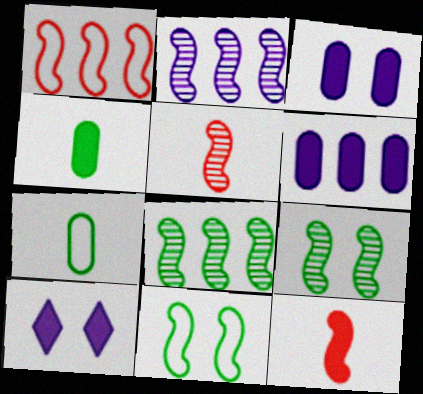[[2, 5, 9], 
[2, 11, 12]]